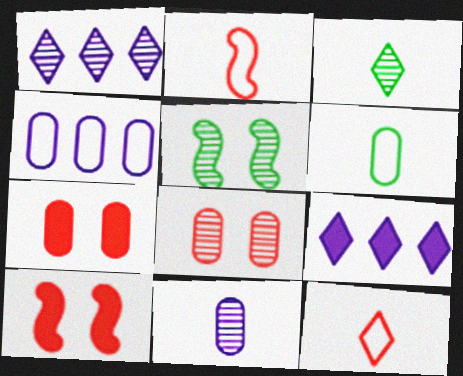[[1, 6, 10], 
[3, 4, 10]]